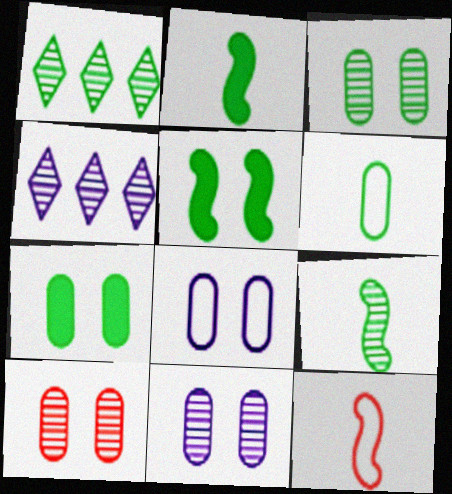[[1, 3, 9], 
[1, 5, 6], 
[3, 10, 11], 
[4, 7, 12], 
[4, 9, 10], 
[7, 8, 10]]